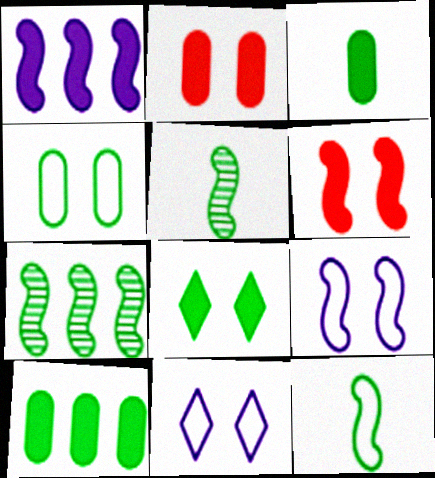[]